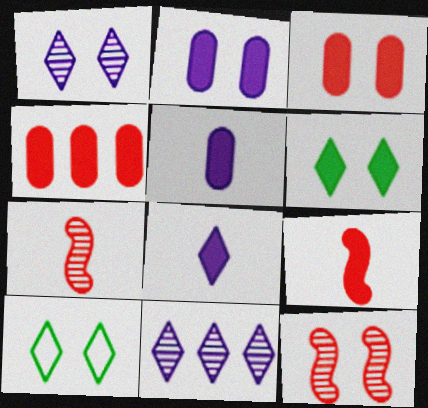[[2, 10, 12]]